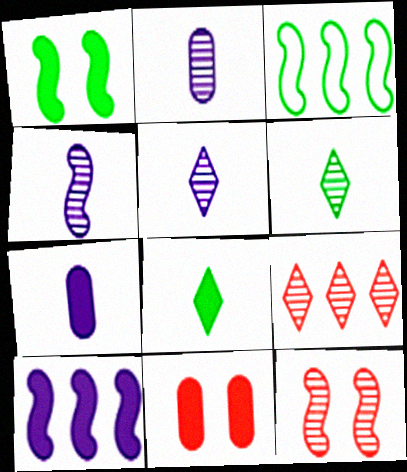[[2, 4, 5], 
[3, 5, 11], 
[8, 10, 11]]